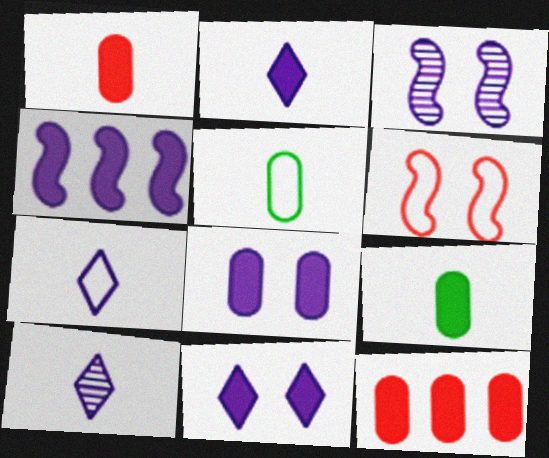[[2, 4, 8], 
[2, 7, 10], 
[8, 9, 12]]